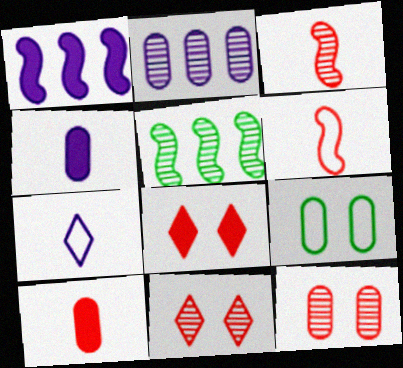[[2, 9, 10]]